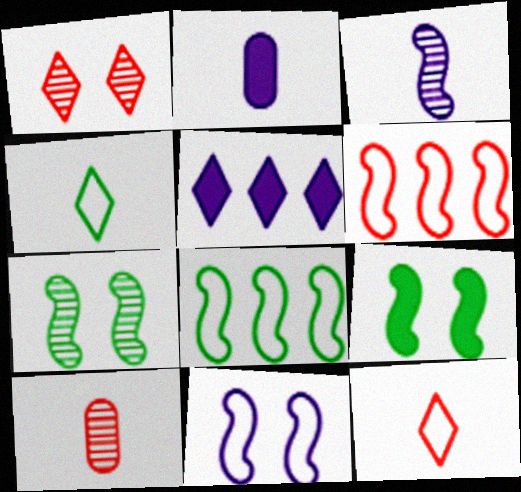[[1, 2, 8], 
[1, 4, 5], 
[3, 6, 9]]